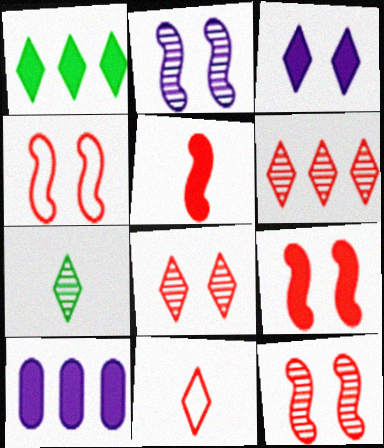[[4, 7, 10], 
[4, 9, 12]]